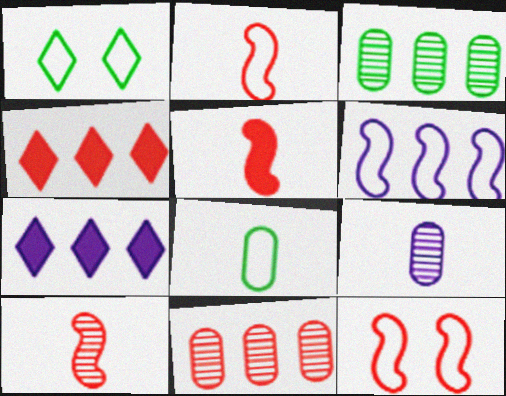[[2, 5, 10], 
[3, 4, 6]]